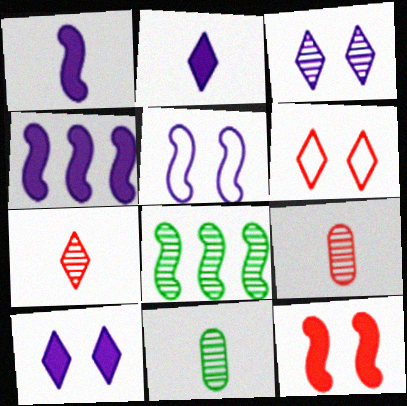[[3, 8, 9], 
[4, 6, 11]]